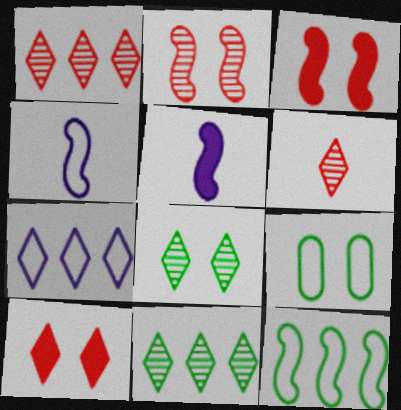[[1, 5, 9], 
[2, 5, 12]]